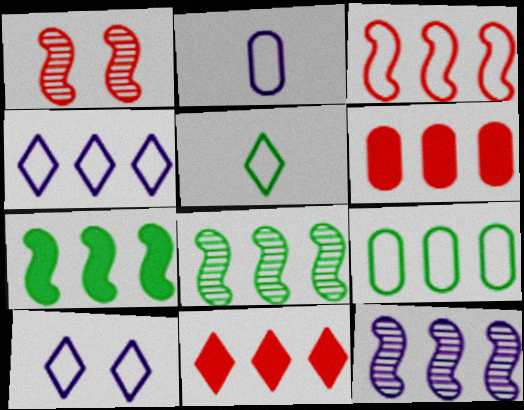[[3, 4, 9], 
[3, 7, 12], 
[4, 6, 8], 
[9, 11, 12]]